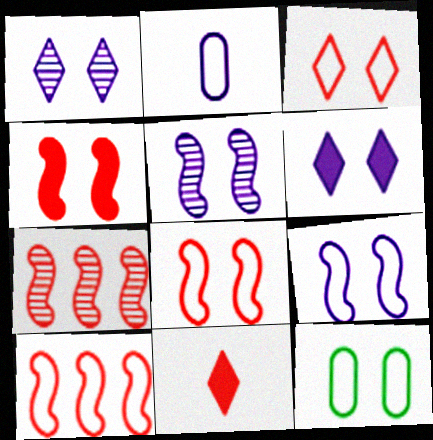[[1, 4, 12], 
[3, 9, 12]]